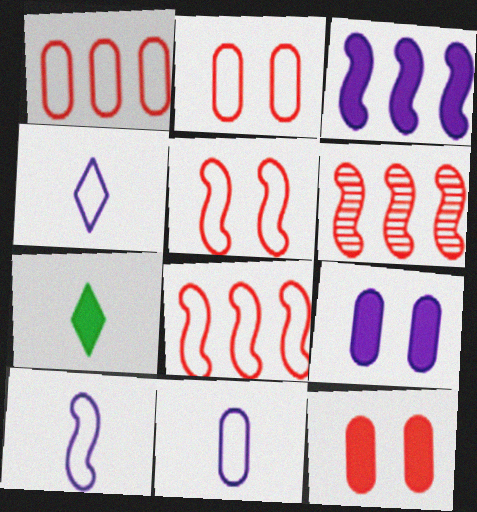[[3, 7, 12], 
[4, 10, 11]]